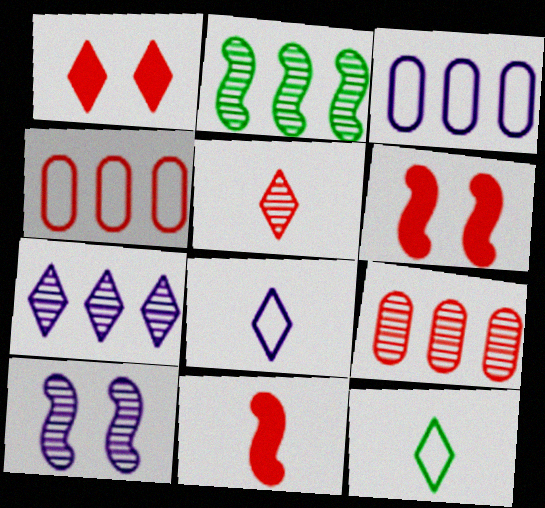[[1, 7, 12], 
[2, 7, 9], 
[4, 5, 6]]